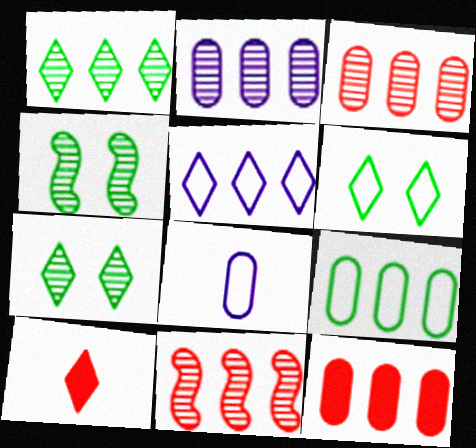[[1, 2, 11], 
[2, 9, 12], 
[5, 7, 10]]